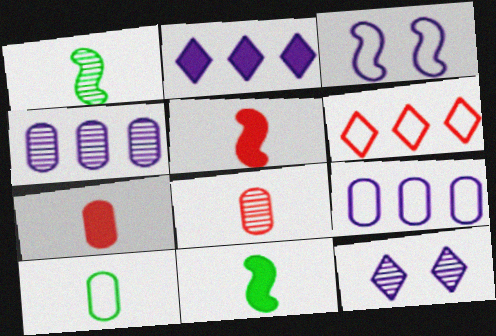[[3, 6, 10]]